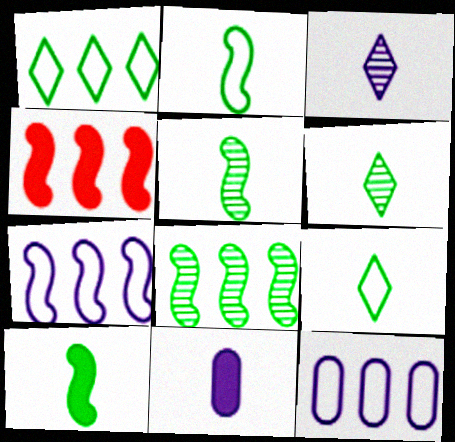[[2, 5, 10], 
[4, 7, 8]]